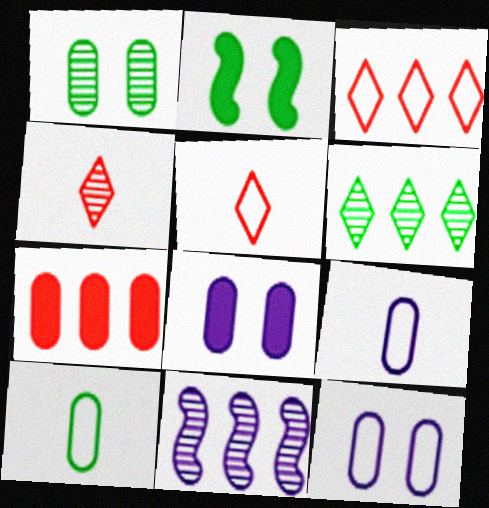[[1, 4, 11], 
[1, 7, 9], 
[2, 6, 10]]